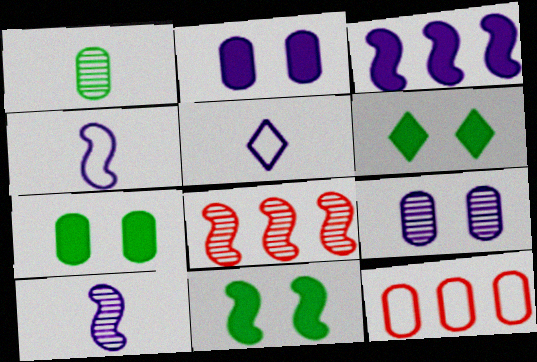[[1, 2, 12], 
[3, 5, 9], 
[4, 8, 11], 
[5, 7, 8], 
[6, 7, 11], 
[6, 10, 12]]